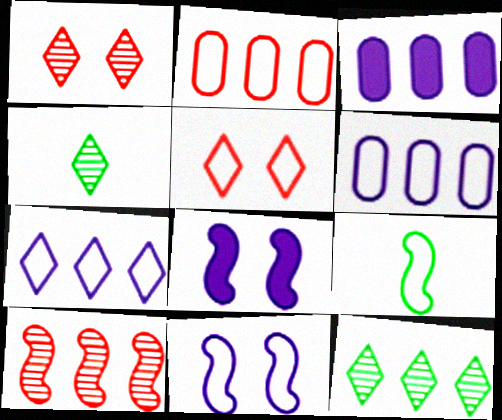[[1, 3, 9], 
[2, 4, 8], 
[5, 6, 9], 
[8, 9, 10]]